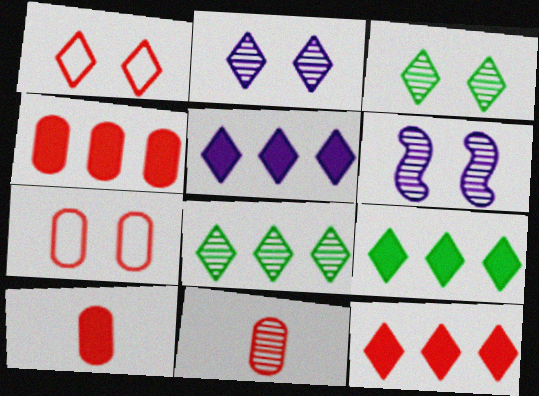[[4, 7, 11], 
[5, 9, 12], 
[6, 8, 11]]